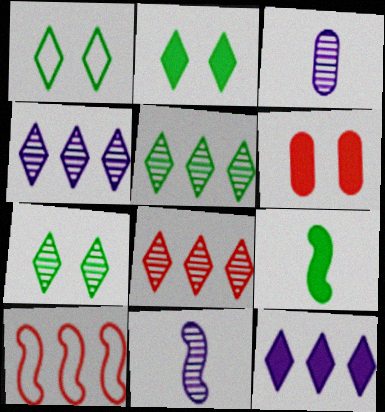[[1, 2, 7], 
[2, 3, 10], 
[4, 5, 8], 
[6, 9, 12]]